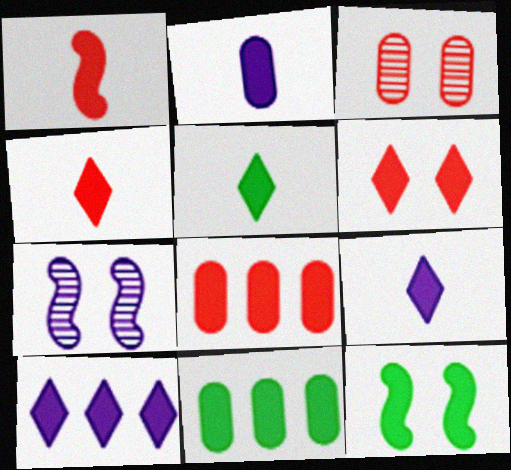[[1, 2, 5], 
[1, 6, 8], 
[4, 5, 9], 
[5, 6, 10], 
[5, 11, 12], 
[8, 9, 12]]